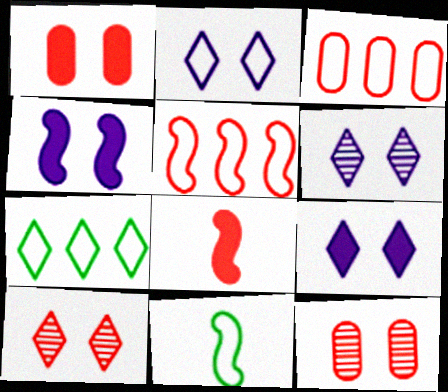[[2, 3, 11], 
[2, 6, 9], 
[3, 8, 10]]